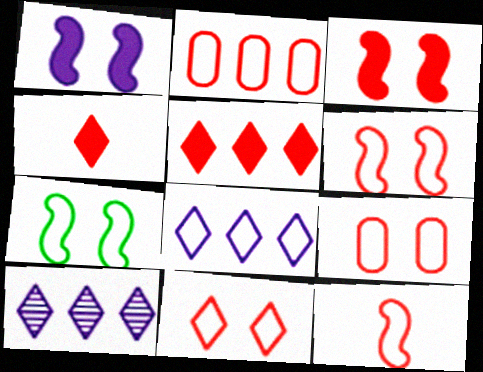[[2, 11, 12], 
[6, 9, 11]]